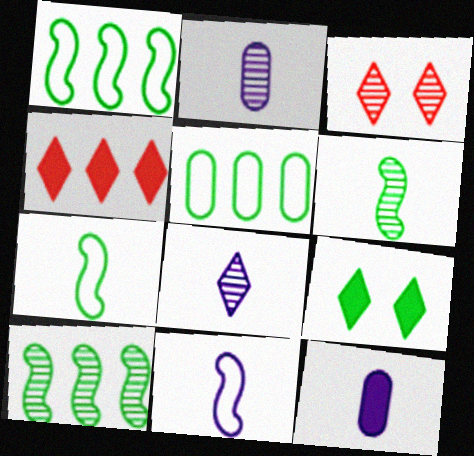[[1, 3, 12], 
[2, 3, 10], 
[5, 6, 9], 
[8, 11, 12]]